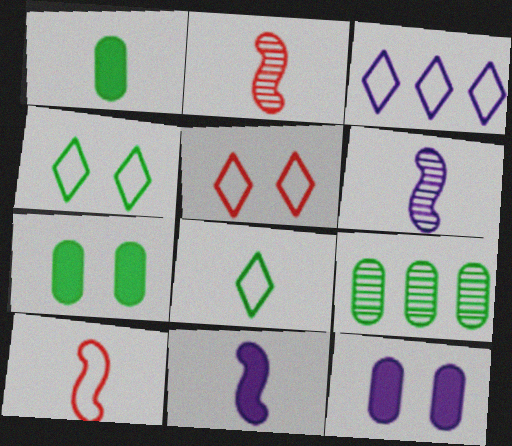[[2, 3, 7], 
[3, 5, 8], 
[3, 6, 12], 
[5, 9, 11]]